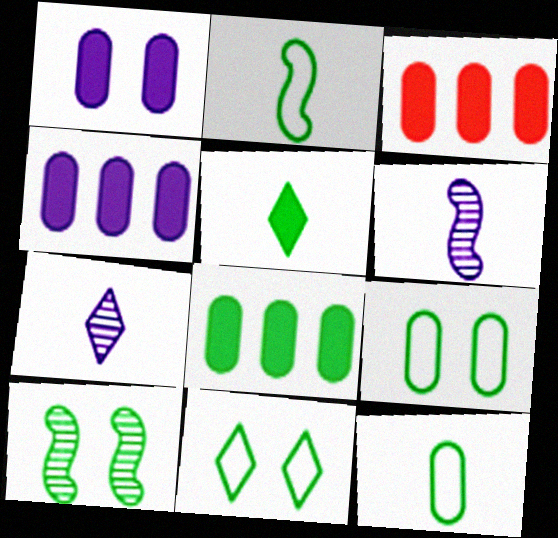[[3, 4, 8], 
[3, 6, 11]]